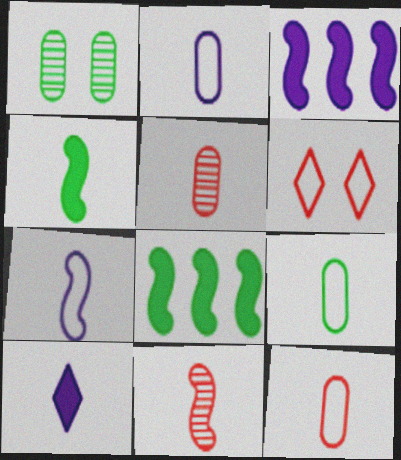[[2, 9, 12], 
[4, 7, 11], 
[9, 10, 11]]